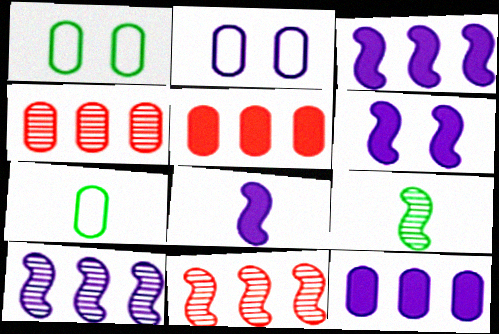[[3, 6, 8]]